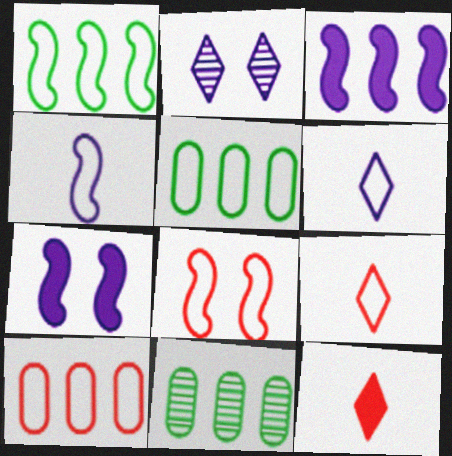[[1, 4, 8], 
[5, 6, 8], 
[7, 9, 11], 
[8, 9, 10]]